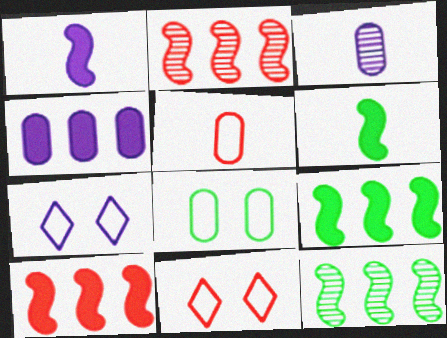[[3, 9, 11]]